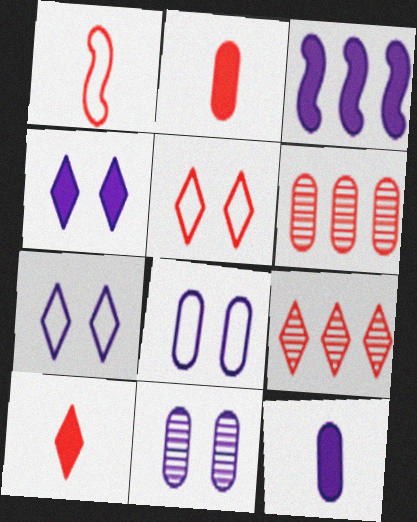[[3, 4, 12], 
[5, 9, 10]]